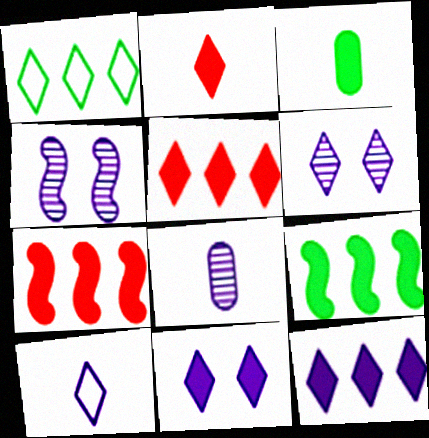[[1, 2, 6], 
[3, 7, 11], 
[6, 10, 12]]